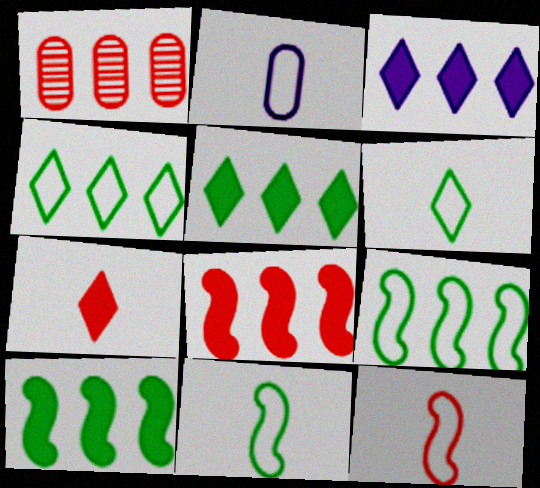[[1, 3, 9], 
[2, 6, 12]]